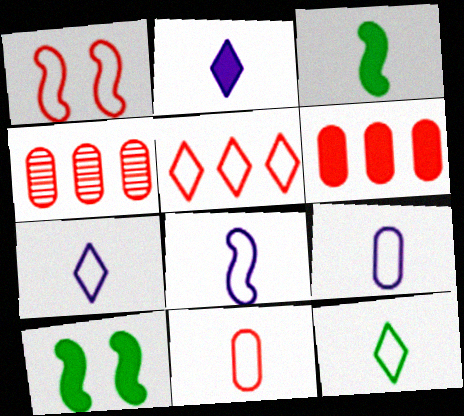[[1, 5, 11], 
[2, 6, 10], 
[4, 7, 10], 
[7, 8, 9], 
[8, 11, 12]]